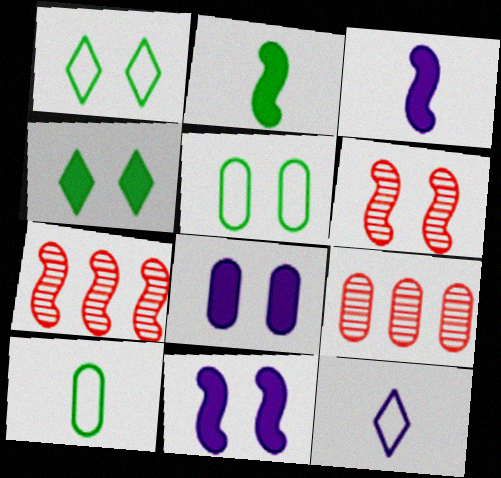[[1, 3, 9], 
[1, 6, 8], 
[8, 9, 10]]